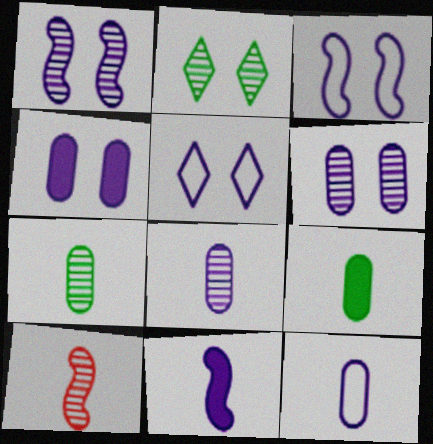[[1, 4, 5]]